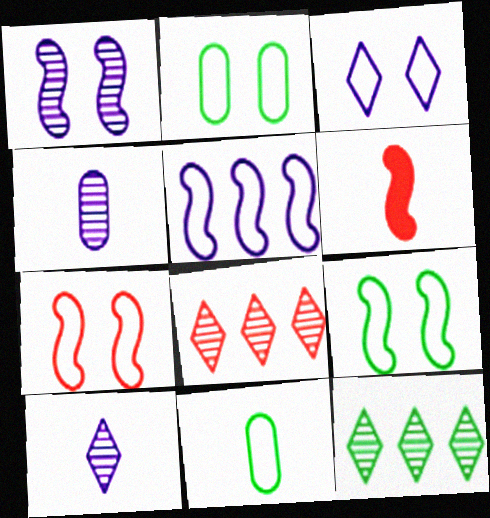[[2, 3, 7], 
[6, 10, 11]]